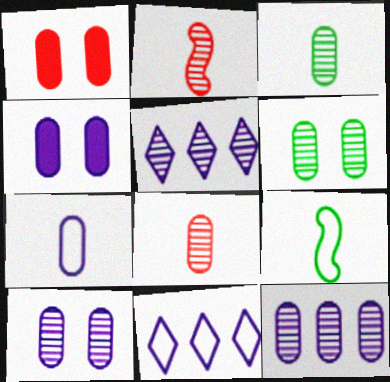[[1, 5, 9], 
[2, 5, 6], 
[4, 7, 12], 
[6, 8, 12]]